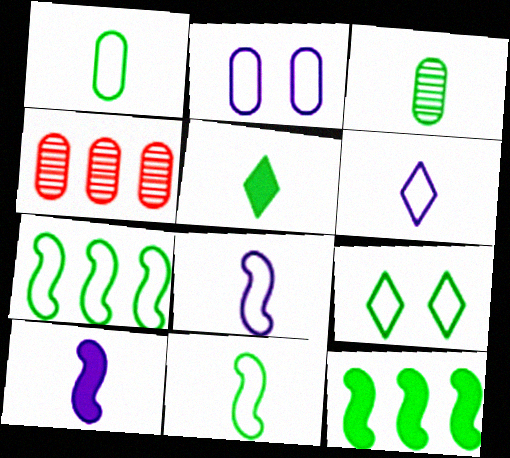[[1, 7, 9], 
[3, 5, 11], 
[3, 9, 12], 
[4, 9, 10]]